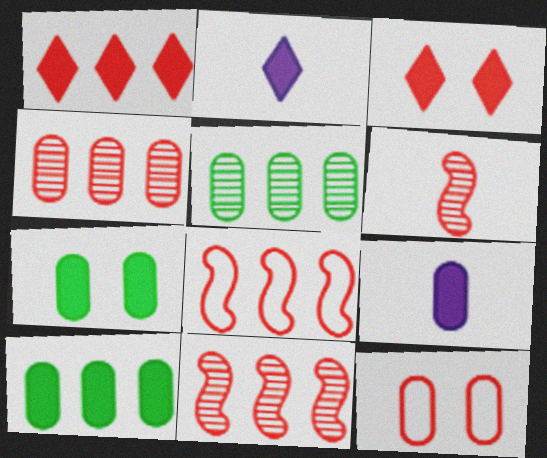[[1, 4, 8], 
[1, 6, 12], 
[5, 9, 12]]